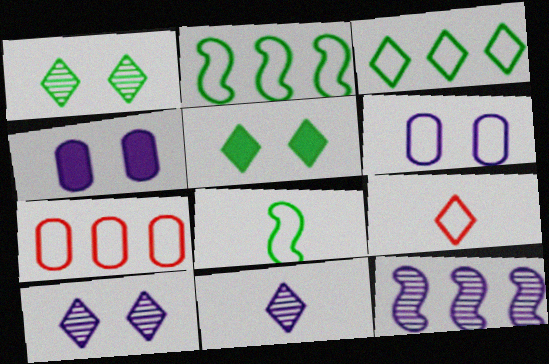[[2, 6, 9]]